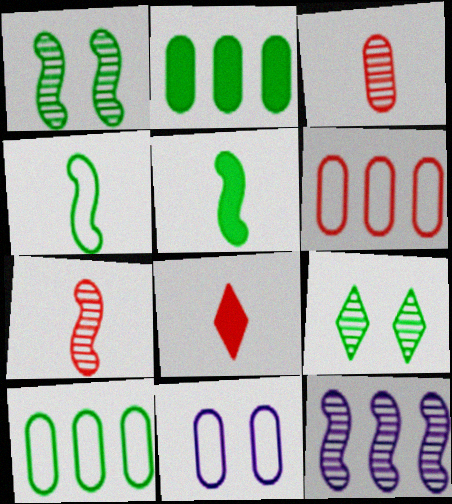[[1, 7, 12], 
[2, 3, 11], 
[2, 4, 9], 
[3, 9, 12], 
[5, 9, 10]]